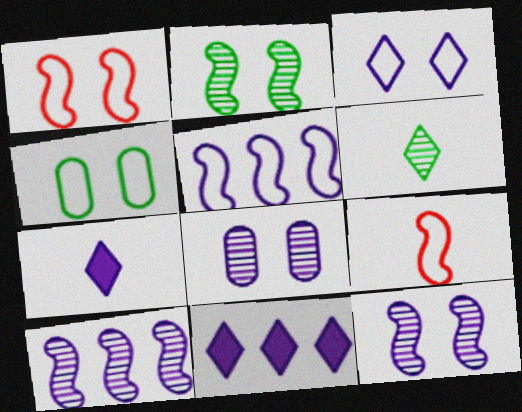[[1, 3, 4], 
[5, 7, 8]]